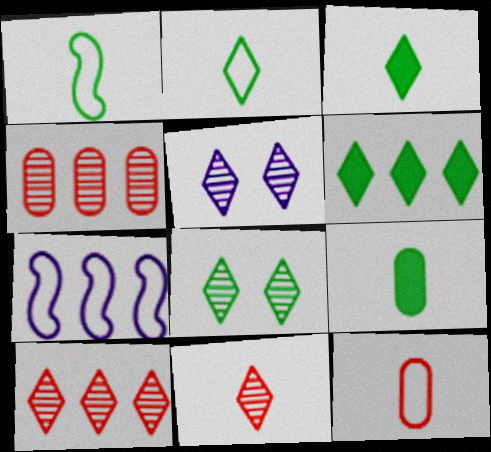[[2, 6, 8], 
[4, 6, 7]]